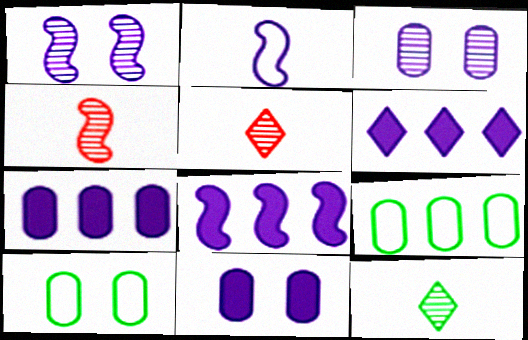[[1, 2, 8], 
[2, 3, 6], 
[4, 6, 10], 
[5, 8, 10], 
[6, 7, 8]]